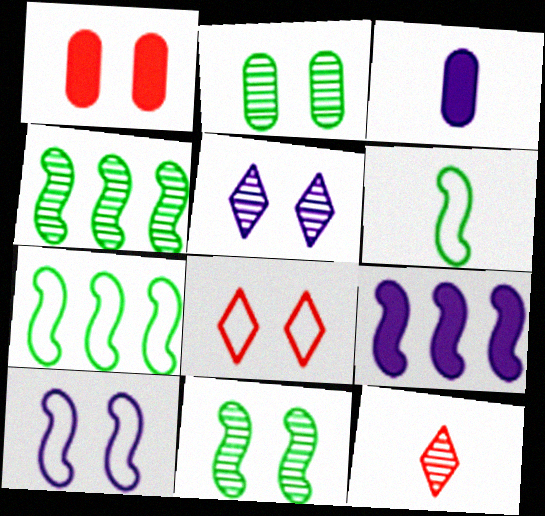[[3, 4, 8], 
[3, 6, 12]]